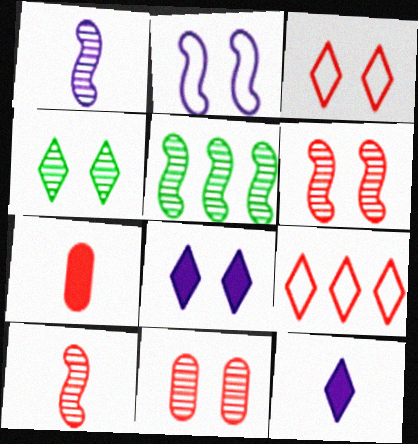[[1, 5, 6], 
[3, 4, 8], 
[4, 9, 12], 
[6, 7, 9]]